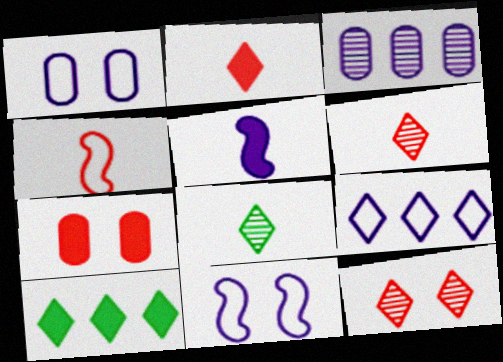[[5, 7, 10]]